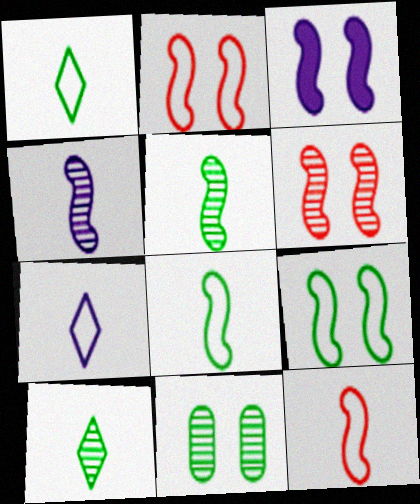[[3, 6, 9]]